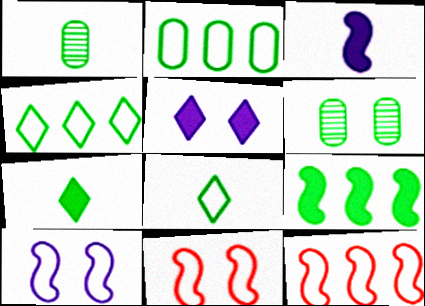[[1, 5, 12], 
[5, 6, 11], 
[6, 8, 9]]